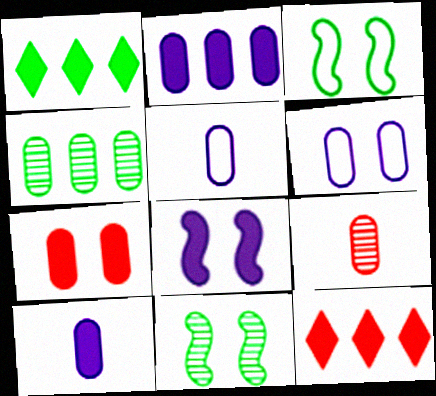[[4, 5, 7], 
[5, 11, 12]]